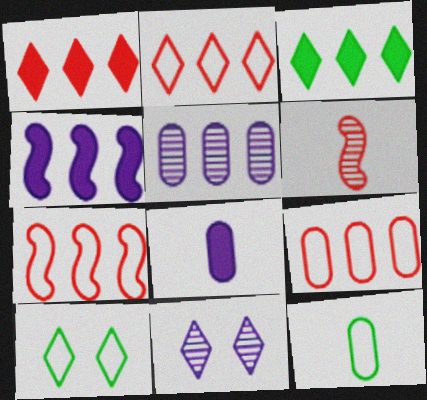[[2, 7, 9], 
[3, 5, 7]]